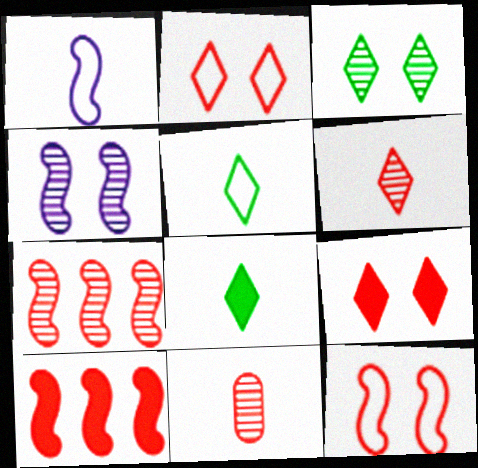[[1, 8, 11], 
[2, 10, 11]]